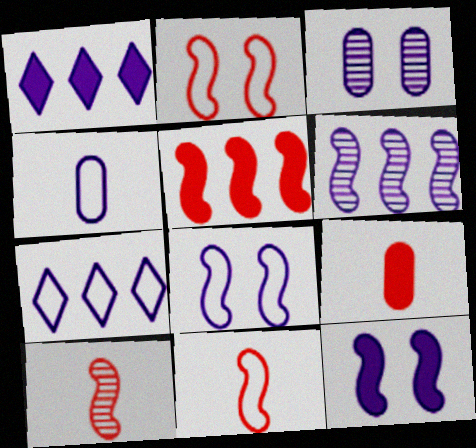[[2, 5, 10], 
[4, 7, 8]]